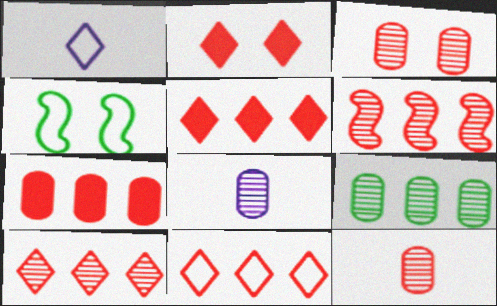[[3, 8, 9], 
[4, 5, 8], 
[5, 10, 11], 
[6, 7, 11]]